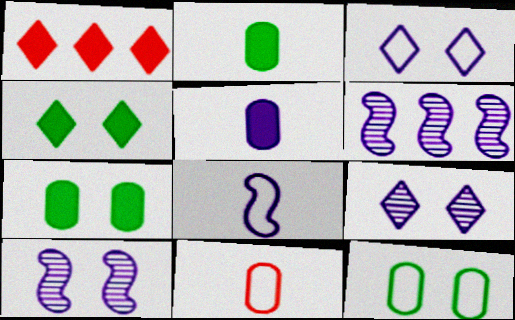[[3, 5, 6], 
[4, 6, 11]]